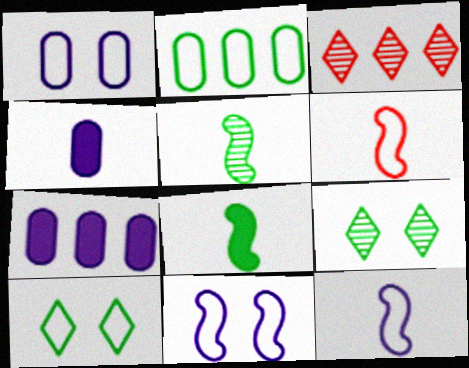[[1, 3, 8], 
[2, 8, 9], 
[6, 7, 9]]